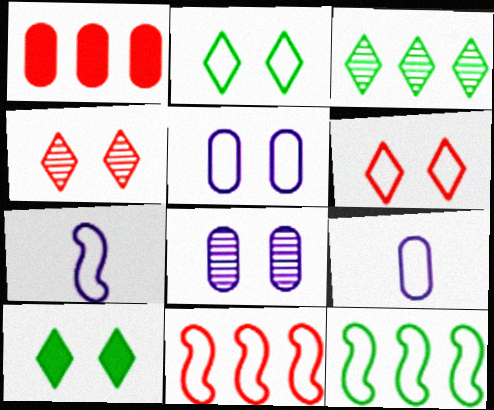[[2, 9, 11], 
[6, 9, 12]]